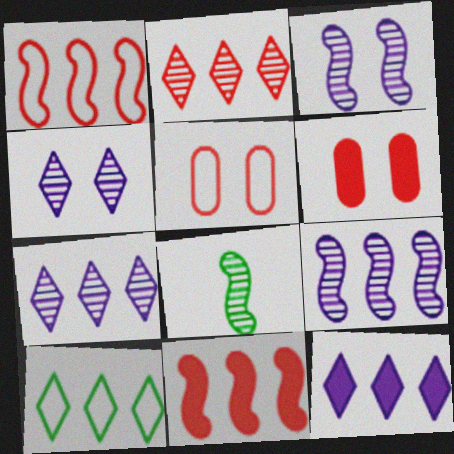[[2, 10, 12], 
[5, 8, 12]]